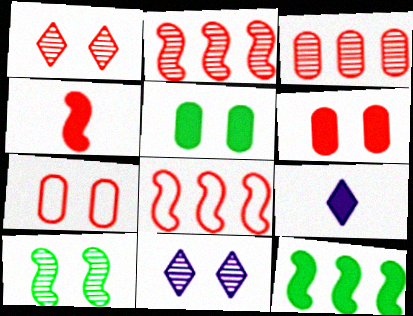[[6, 9, 12]]